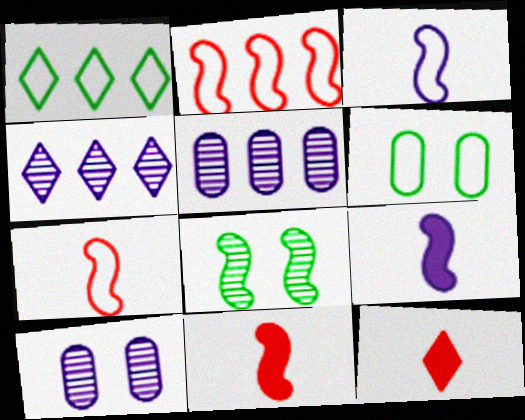[[1, 10, 11], 
[2, 8, 9], 
[4, 6, 11]]